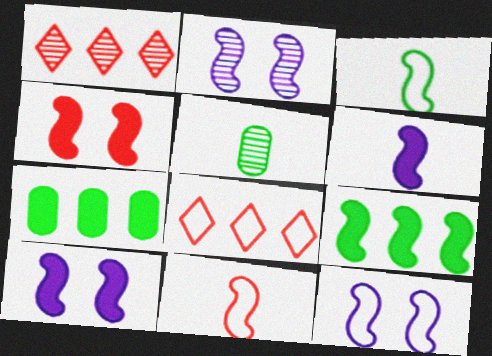[[1, 2, 5], 
[2, 9, 11], 
[2, 10, 12], 
[4, 6, 9], 
[5, 8, 10]]